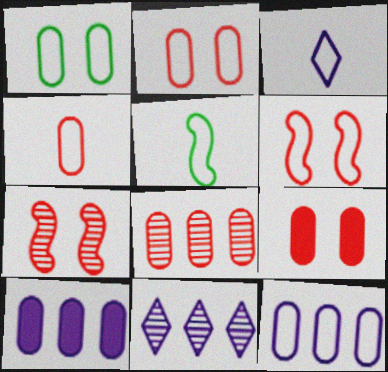[[1, 4, 12], 
[3, 4, 5], 
[4, 8, 9], 
[5, 9, 11]]